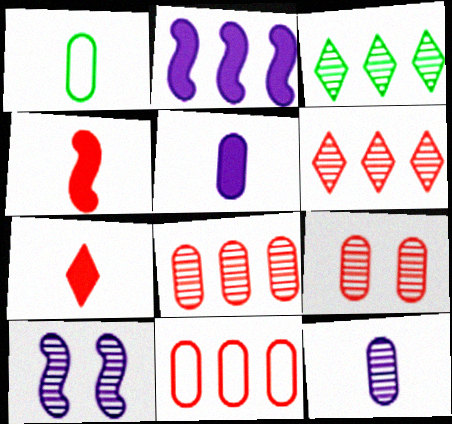[[2, 3, 11]]